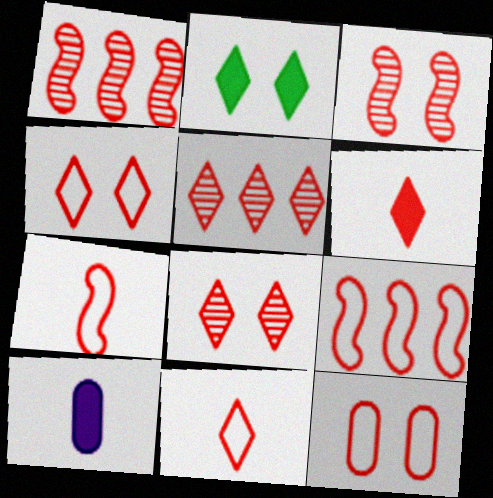[[1, 6, 12], 
[4, 5, 6], 
[9, 11, 12]]